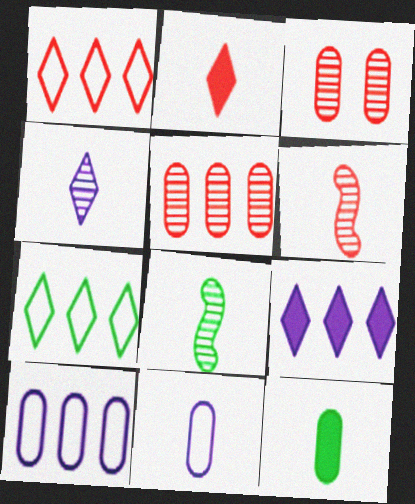[[2, 8, 11], 
[3, 10, 12]]